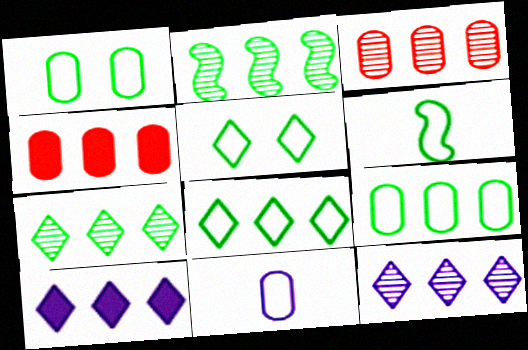[[1, 6, 8], 
[2, 3, 12], 
[5, 6, 9]]